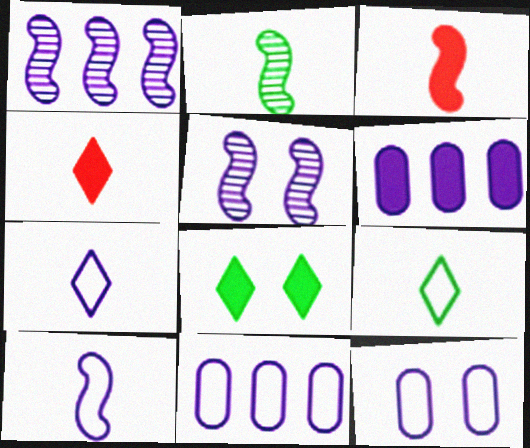[[2, 3, 10], 
[3, 6, 8], 
[5, 6, 7]]